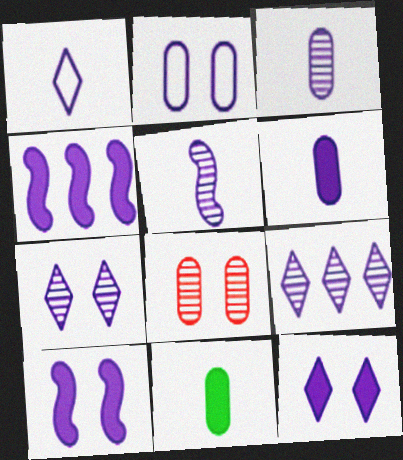[[1, 5, 6], 
[1, 9, 12], 
[2, 7, 10], 
[4, 6, 12]]